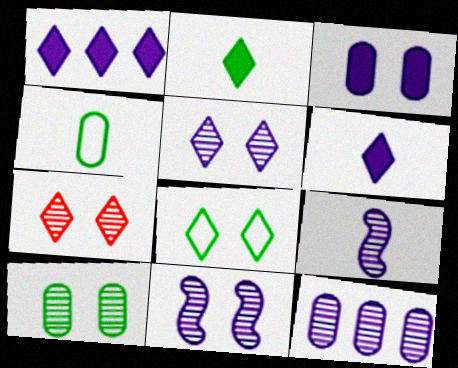[[5, 9, 12], 
[7, 10, 11]]